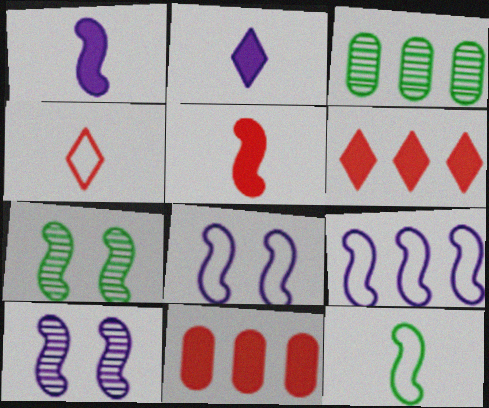[[1, 9, 10], 
[3, 6, 9], 
[5, 7, 9]]